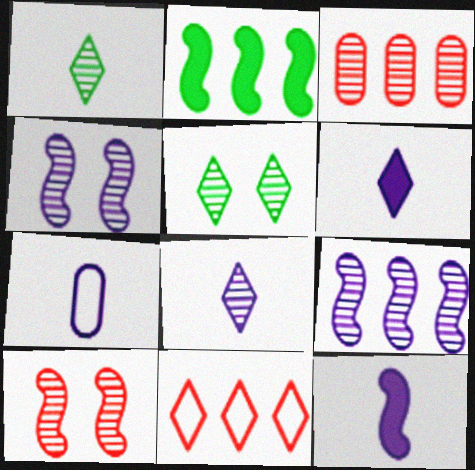[[1, 3, 4], 
[5, 6, 11], 
[7, 8, 12]]